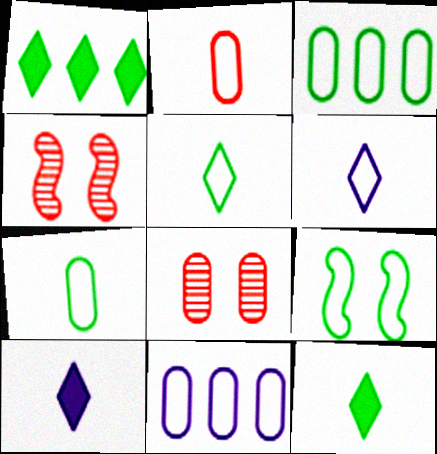[[3, 4, 10], 
[3, 5, 9], 
[4, 11, 12]]